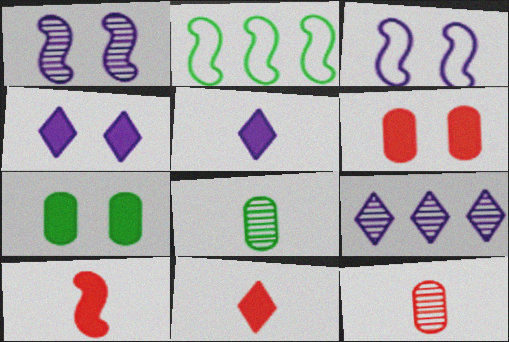[[1, 2, 10], 
[2, 4, 12]]